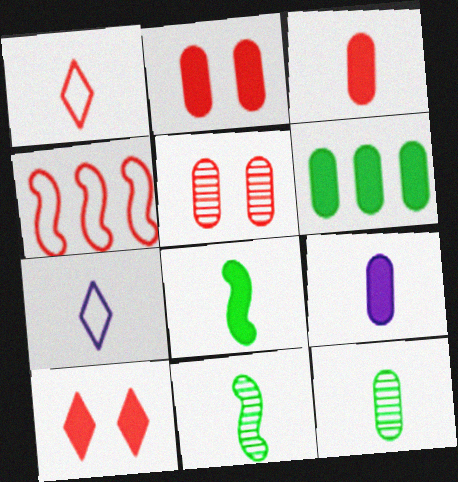[[1, 9, 11], 
[2, 6, 9], 
[3, 7, 11]]